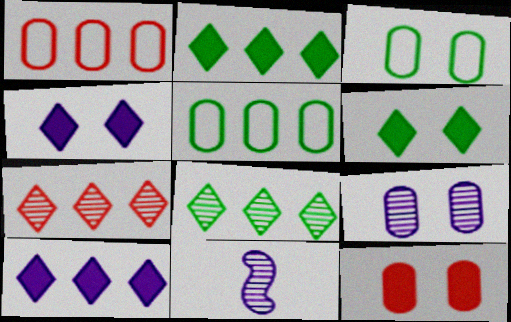[[1, 6, 11], 
[3, 9, 12]]